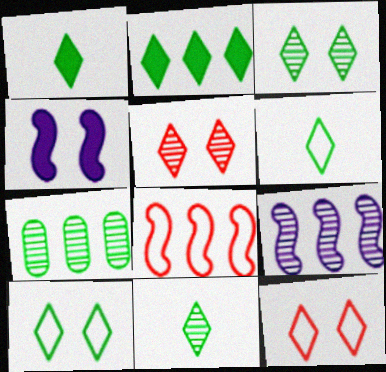[[1, 6, 11], 
[2, 3, 6], 
[2, 10, 11]]